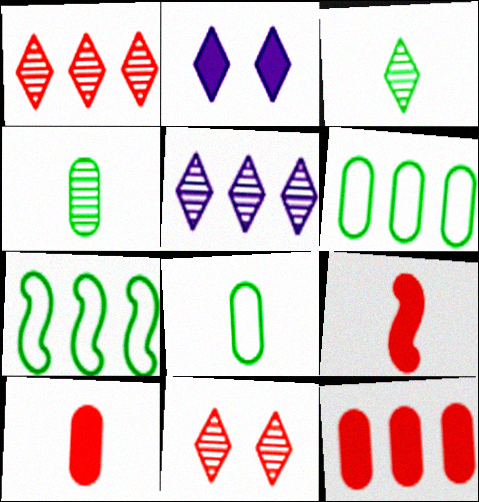[[3, 5, 11], 
[5, 7, 12]]